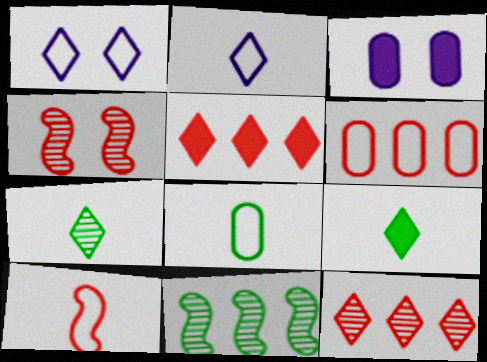[[1, 5, 7], 
[1, 9, 12], 
[2, 8, 10]]